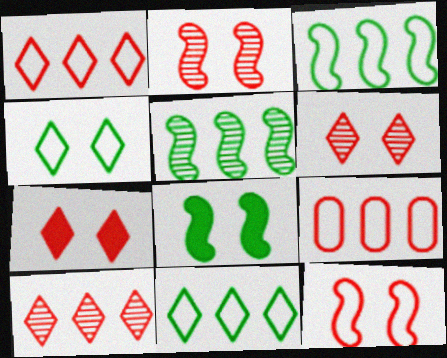[]